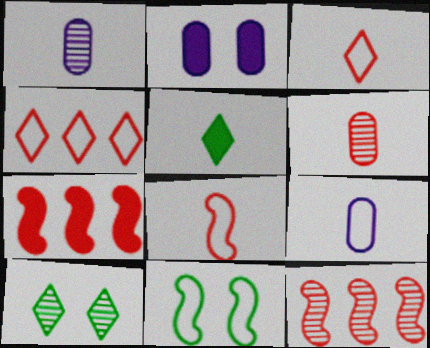[[1, 5, 8], 
[1, 10, 12], 
[2, 5, 7], 
[4, 9, 11], 
[7, 9, 10]]